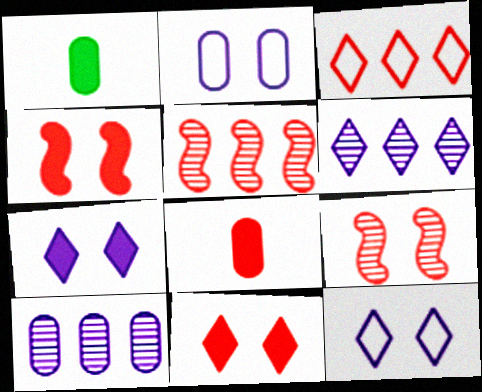[[1, 5, 12], 
[3, 8, 9]]